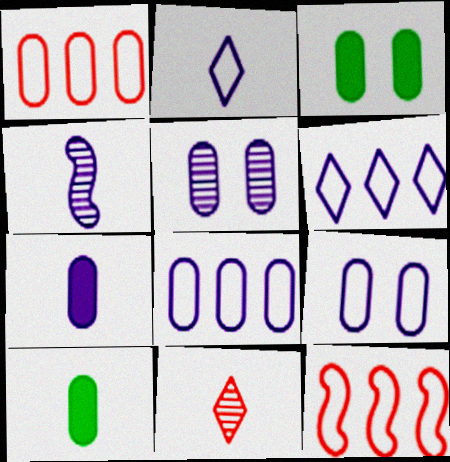[[1, 5, 10], 
[2, 4, 7], 
[5, 7, 8]]